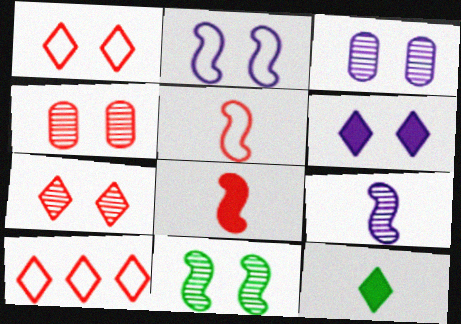[[2, 3, 6], 
[3, 7, 11], 
[4, 8, 10]]